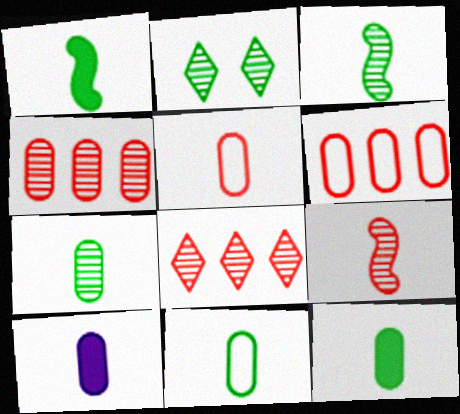[[5, 7, 10], 
[7, 11, 12]]